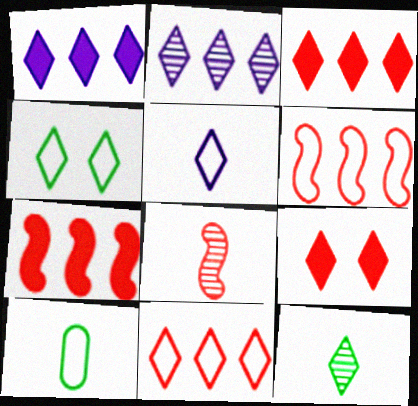[[4, 5, 11]]